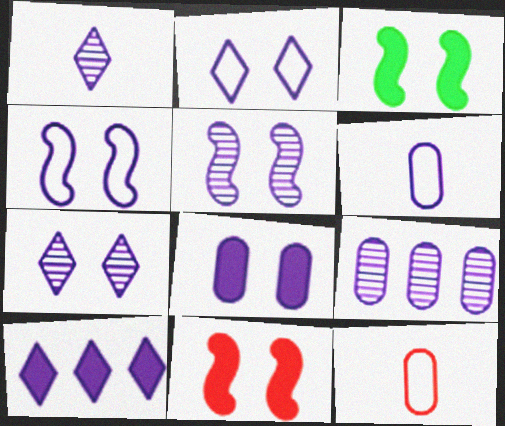[[1, 2, 10], 
[1, 5, 9], 
[2, 5, 8], 
[4, 7, 8], 
[5, 6, 10], 
[6, 8, 9]]